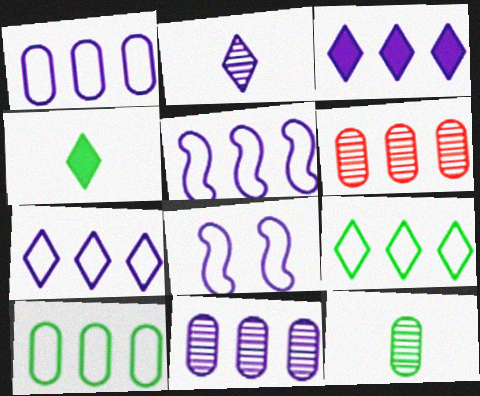[[1, 5, 7], 
[3, 5, 11], 
[4, 6, 8]]